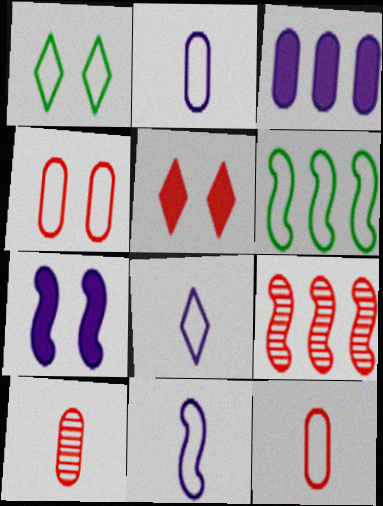[[2, 8, 11], 
[4, 6, 8], 
[5, 9, 12]]